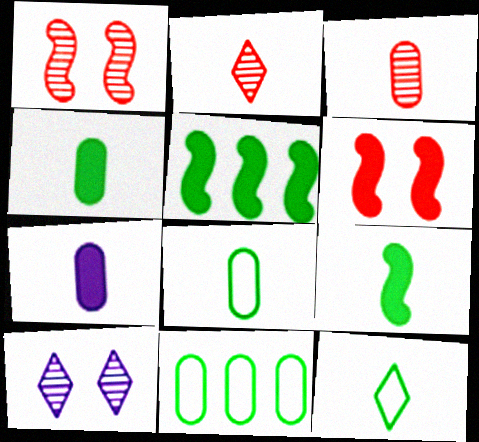[[3, 7, 8]]